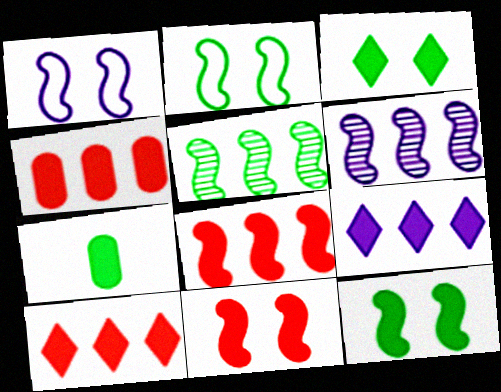[[4, 8, 10], 
[7, 9, 11]]